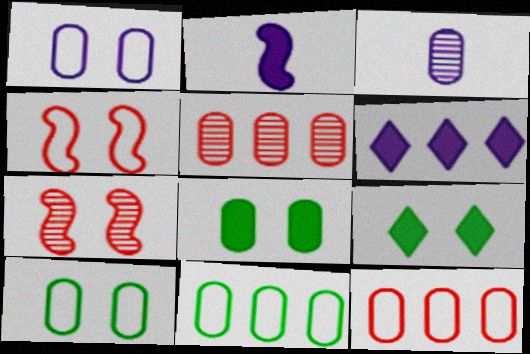[[1, 7, 9], 
[3, 8, 12]]